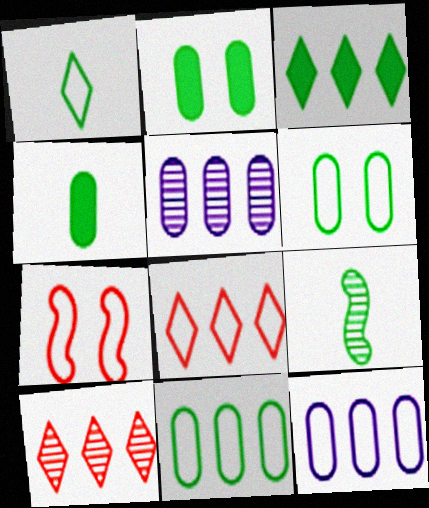[[1, 4, 9], 
[1, 7, 12], 
[3, 6, 9]]